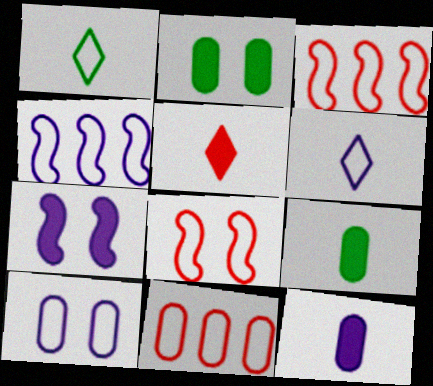[[1, 3, 10], 
[4, 6, 10]]